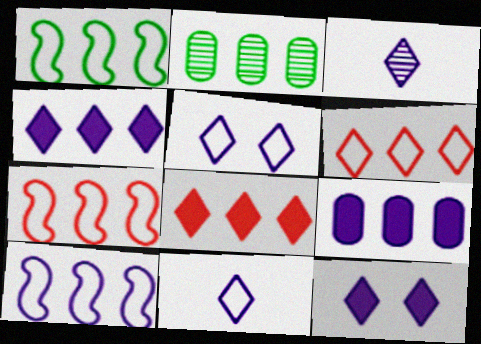[[1, 7, 10], 
[2, 4, 7], 
[2, 8, 10], 
[3, 4, 5]]